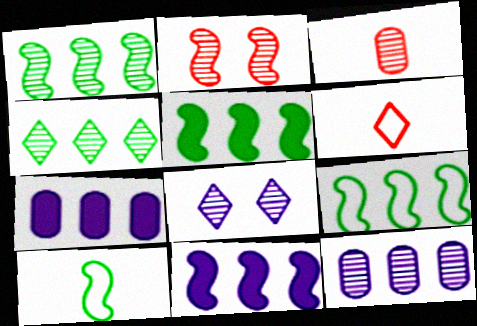[[1, 3, 8], 
[1, 5, 9], 
[2, 10, 11]]